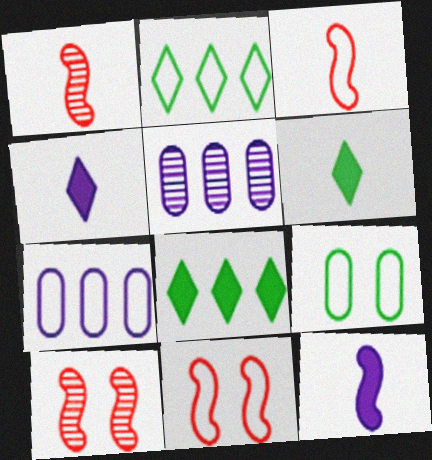[[5, 6, 11], 
[6, 7, 10]]